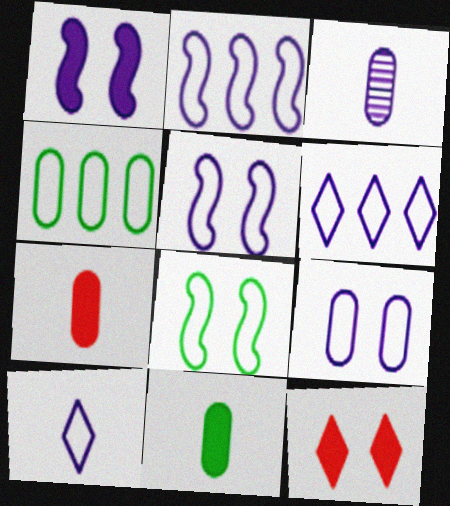[[1, 3, 6], 
[2, 9, 10]]